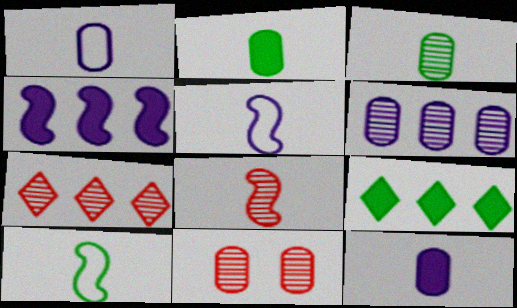[[3, 6, 11], 
[5, 9, 11], 
[7, 8, 11]]